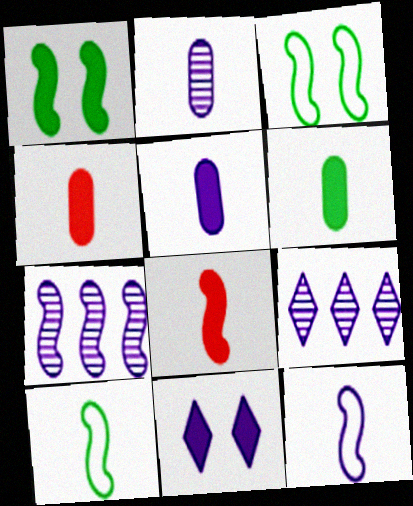[[3, 4, 9], 
[3, 7, 8], 
[4, 5, 6]]